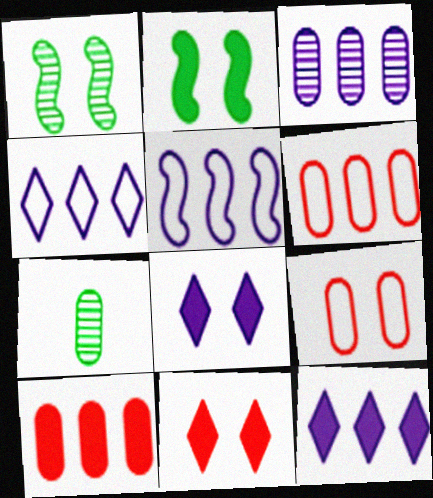[[1, 8, 9], 
[3, 5, 12], 
[5, 7, 11]]